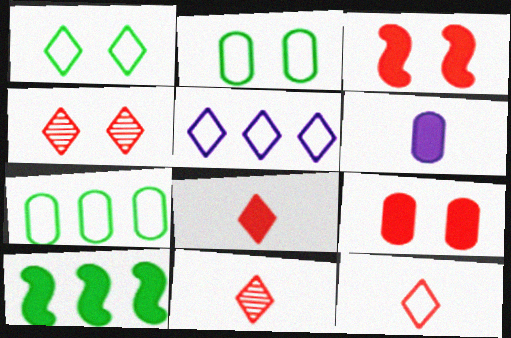[[1, 5, 12], 
[8, 11, 12]]